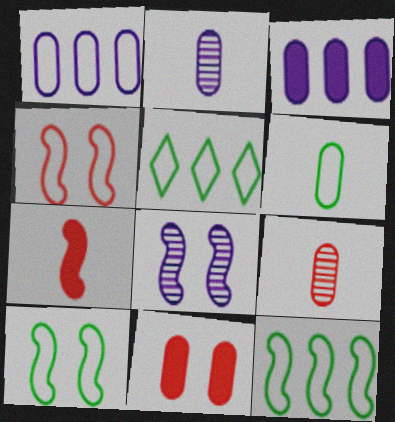[[5, 6, 10], 
[7, 8, 12]]